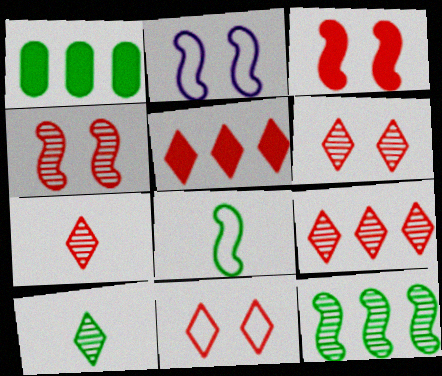[[1, 2, 7], 
[5, 7, 11], 
[6, 7, 9]]